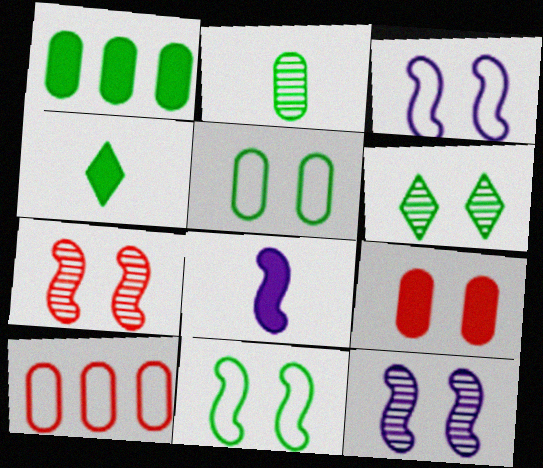[[1, 2, 5], 
[3, 6, 9], 
[4, 10, 12], 
[6, 8, 10]]